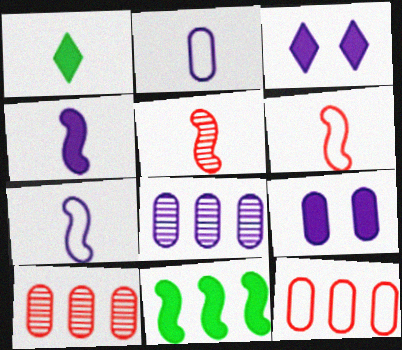[[1, 2, 5], 
[2, 8, 9], 
[3, 7, 8]]